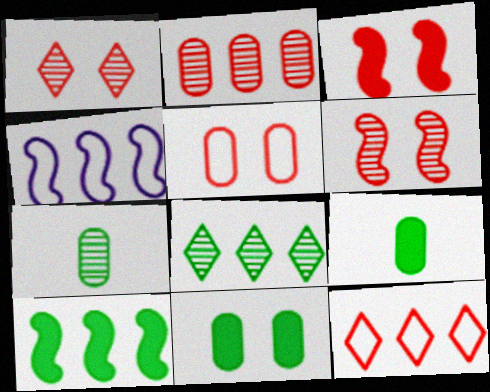[[1, 3, 5], 
[1, 4, 9]]